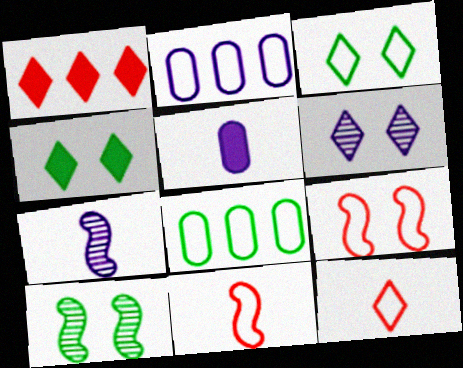[[2, 3, 11]]